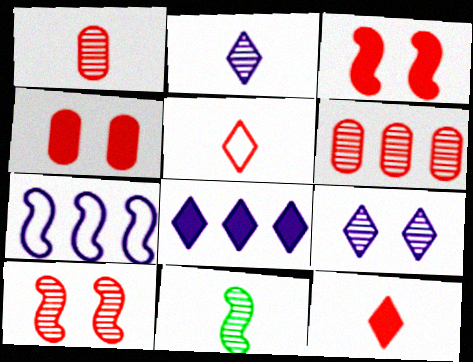[[1, 2, 11], 
[3, 5, 6], 
[3, 7, 11], 
[6, 9, 11]]